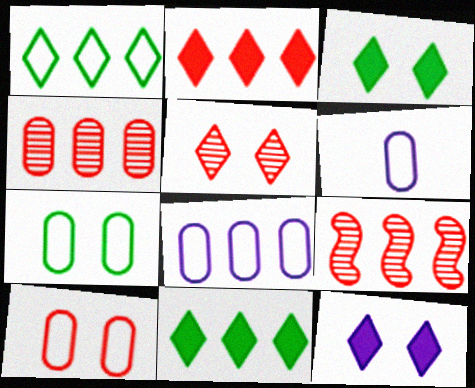[[3, 6, 9], 
[8, 9, 11]]